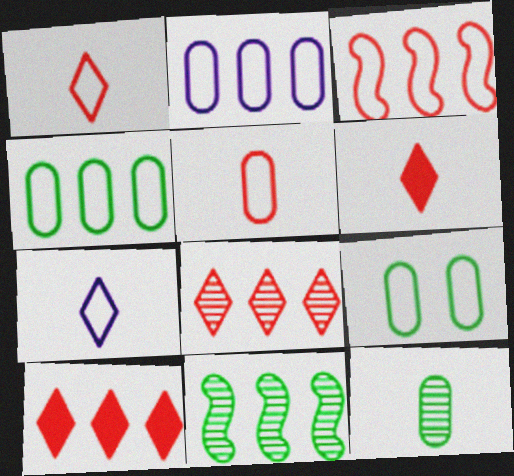[[2, 5, 9], 
[2, 10, 11], 
[3, 7, 9]]